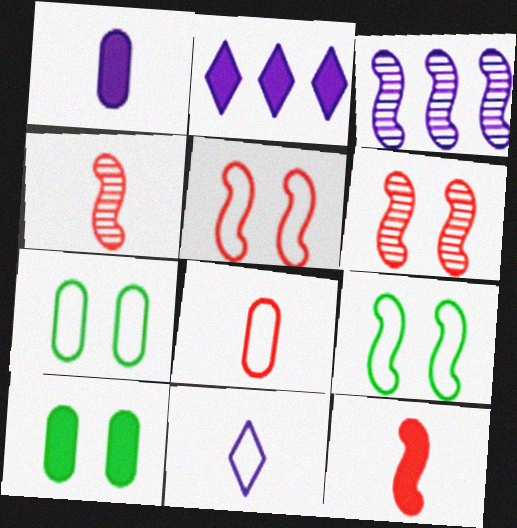[[2, 4, 7], 
[2, 10, 12], 
[3, 9, 12]]